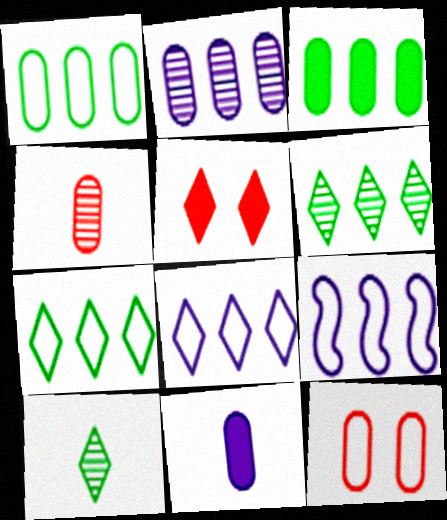[[5, 8, 10]]